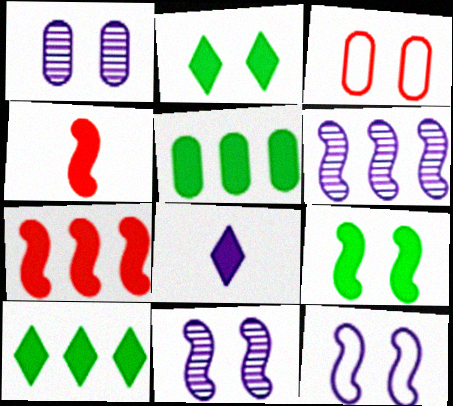[[2, 3, 11]]